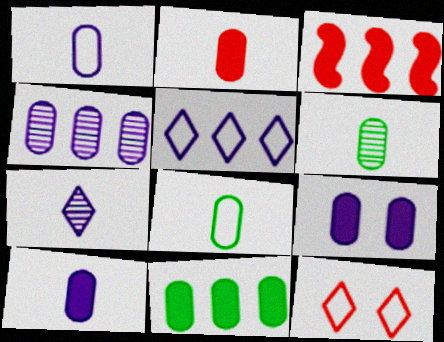[[1, 2, 6], 
[1, 4, 9], 
[2, 9, 11]]